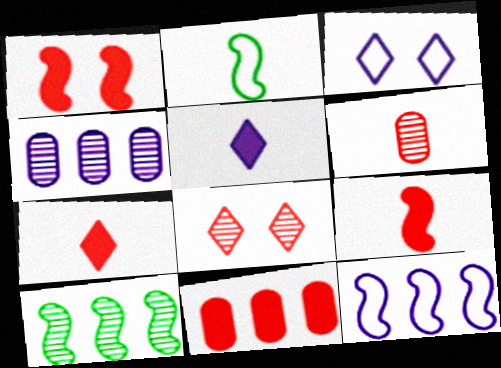[[1, 7, 11], 
[2, 5, 6]]